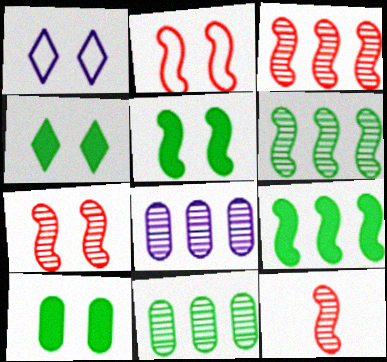[[1, 7, 10], 
[3, 7, 12], 
[4, 5, 10]]